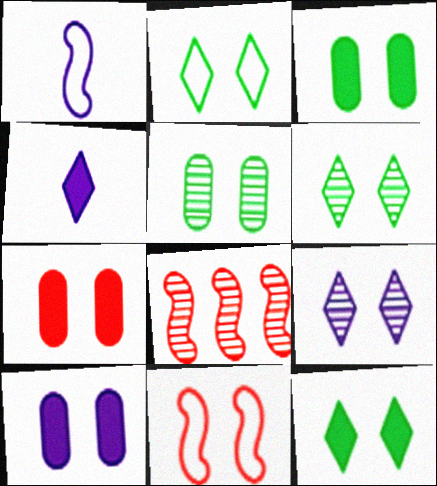[[2, 6, 12], 
[3, 7, 10], 
[3, 9, 11], 
[6, 10, 11]]